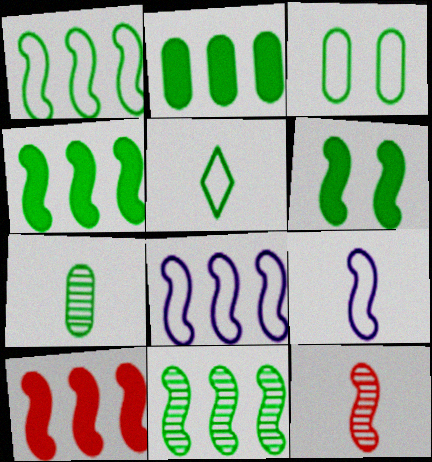[[1, 3, 5], 
[1, 4, 11], 
[2, 3, 7], 
[6, 8, 12], 
[8, 10, 11]]